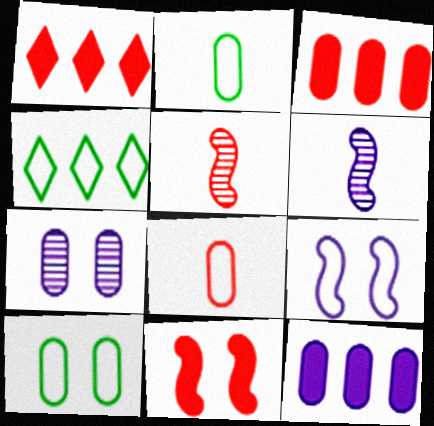[[1, 6, 10], 
[2, 3, 7], 
[4, 8, 9]]